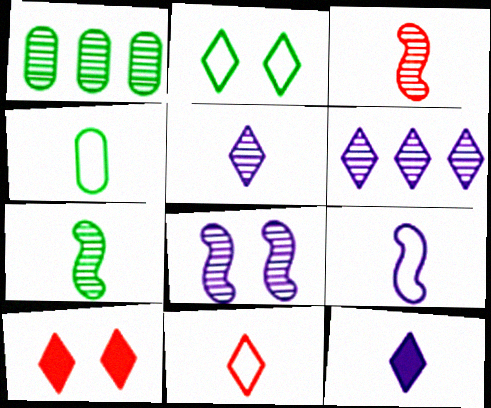[[1, 9, 10], 
[3, 4, 12], 
[4, 9, 11]]